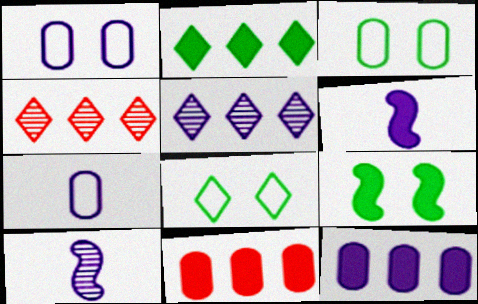[[1, 5, 6], 
[3, 4, 6], 
[4, 7, 9], 
[8, 10, 11]]